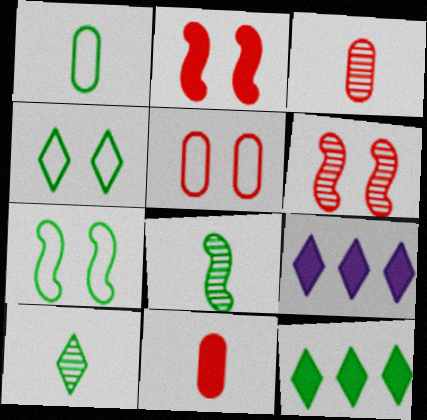[[1, 6, 9], 
[3, 7, 9], 
[4, 10, 12], 
[5, 8, 9]]